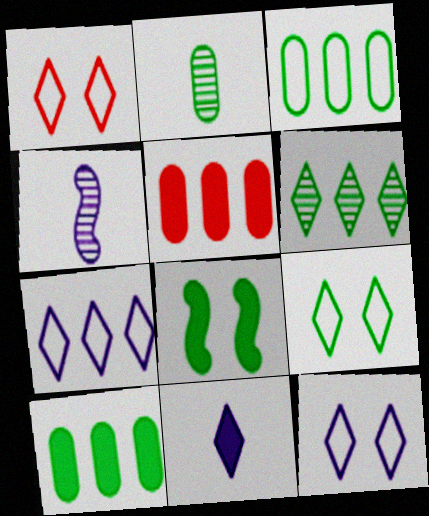[[1, 4, 10], 
[1, 6, 11], 
[1, 9, 12], 
[4, 5, 9], 
[5, 8, 11]]